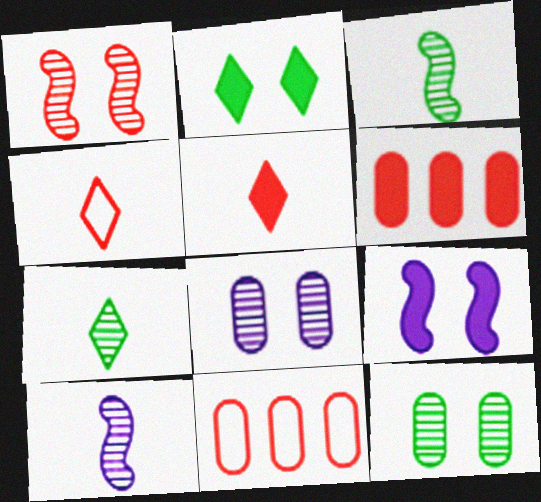[[1, 4, 6], 
[1, 5, 11], 
[2, 10, 11], 
[7, 9, 11]]